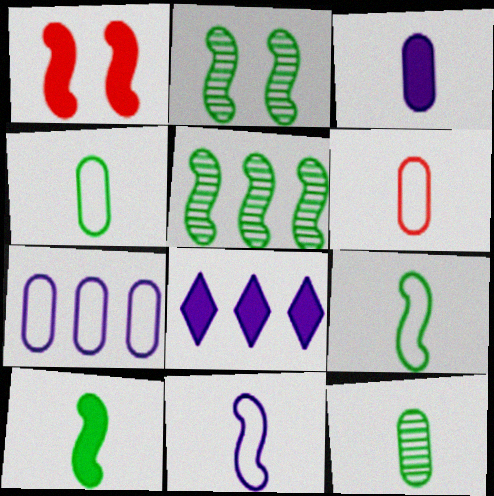[[1, 5, 11], 
[2, 6, 8], 
[3, 6, 12]]